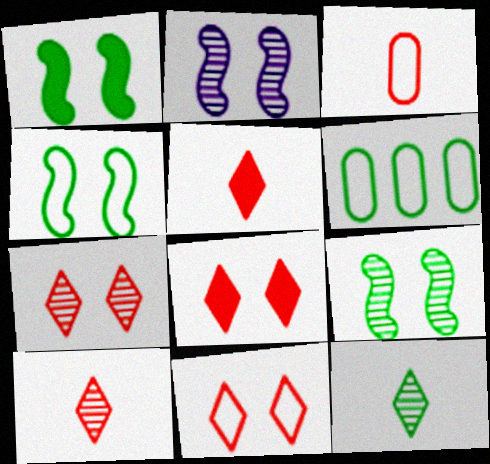[[1, 4, 9], 
[1, 6, 12], 
[2, 5, 6], 
[7, 8, 11]]